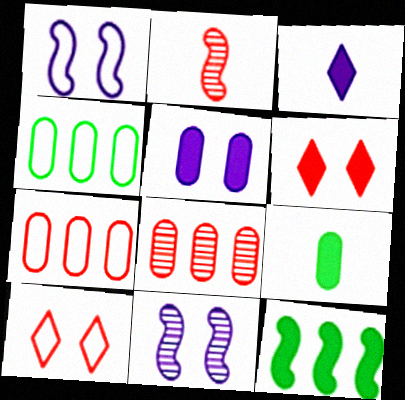[[1, 2, 12], 
[2, 6, 7]]